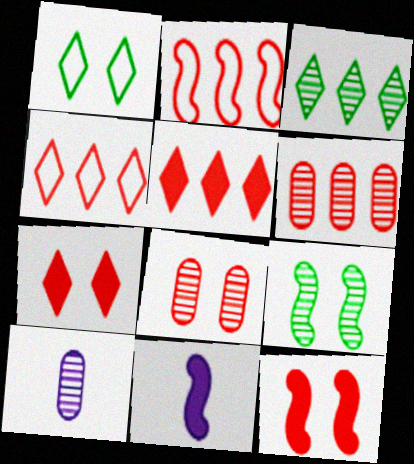[[1, 6, 11], 
[2, 5, 6], 
[2, 9, 11]]